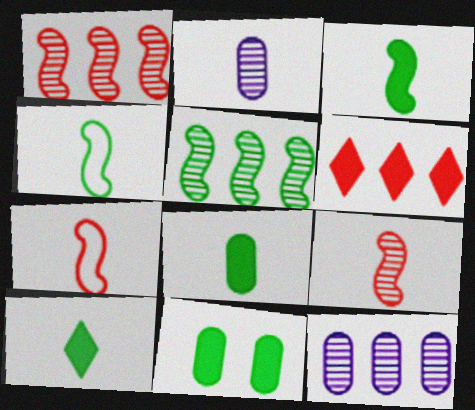[[2, 7, 10], 
[3, 8, 10]]